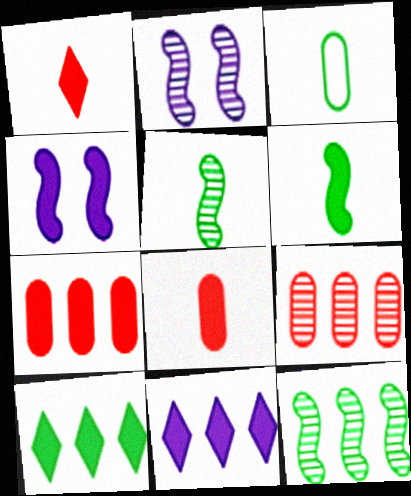[[4, 8, 10]]